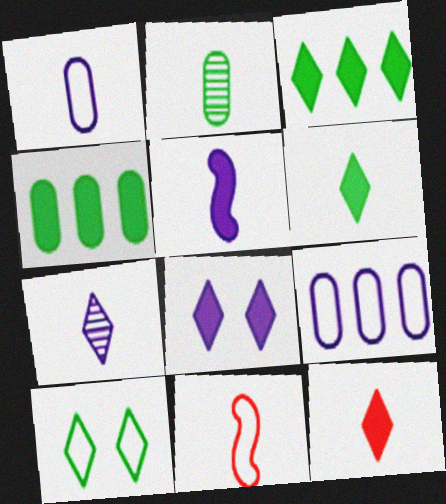[[1, 5, 7], 
[3, 8, 12], 
[9, 10, 11]]